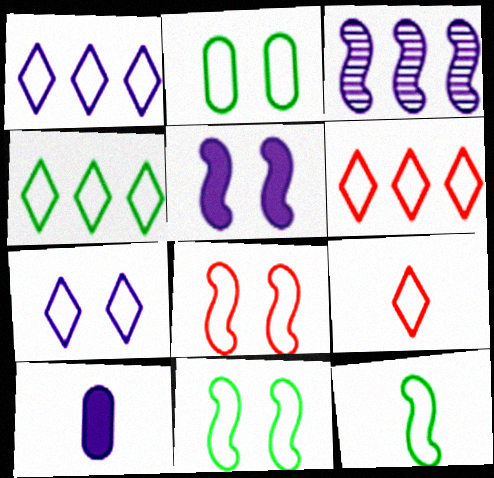[[1, 4, 6], 
[2, 4, 12], 
[2, 7, 8], 
[3, 7, 10], 
[4, 7, 9]]